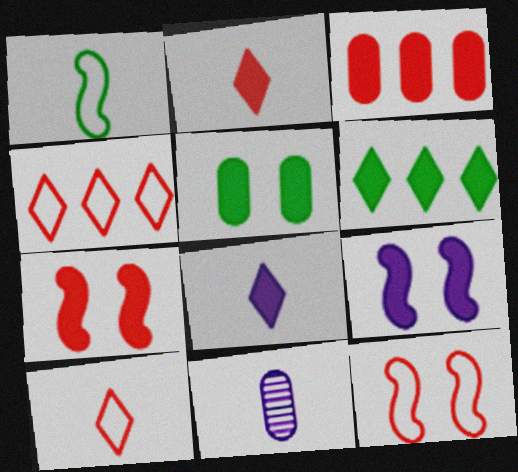[[1, 2, 11], 
[2, 3, 7], 
[6, 11, 12]]